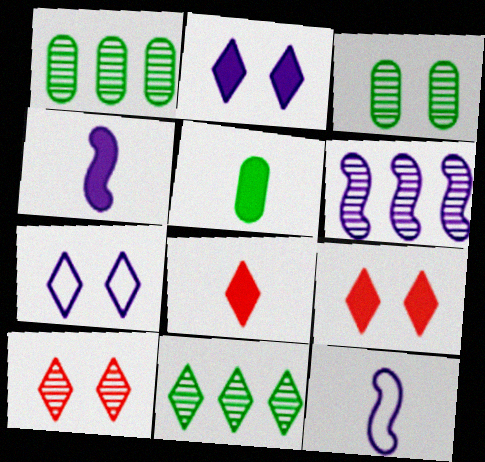[[1, 9, 12], 
[4, 5, 8], 
[7, 8, 11]]